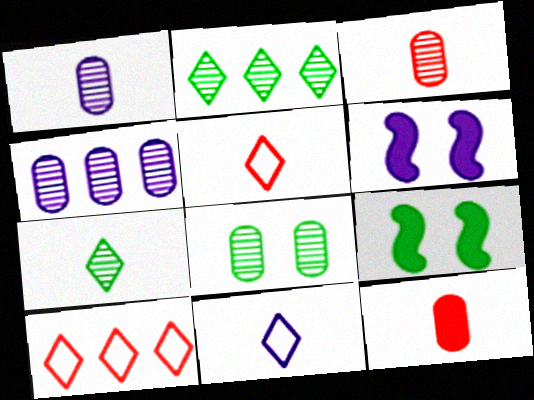[[1, 9, 10], 
[3, 4, 8], 
[4, 5, 9], 
[4, 6, 11]]